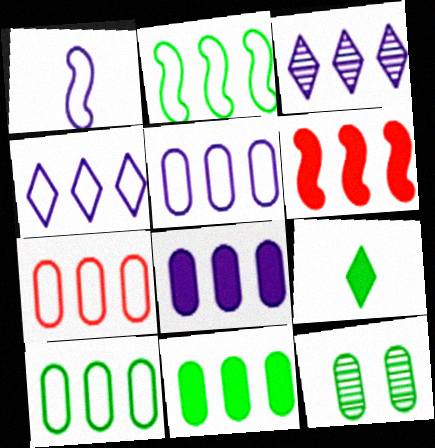[[2, 4, 7], 
[2, 9, 12], 
[3, 6, 10], 
[5, 7, 10]]